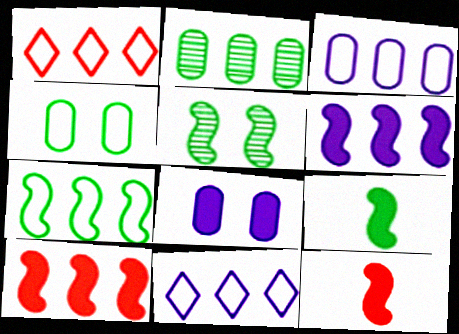[[1, 2, 6], 
[1, 3, 7], 
[2, 10, 11], 
[5, 7, 9]]